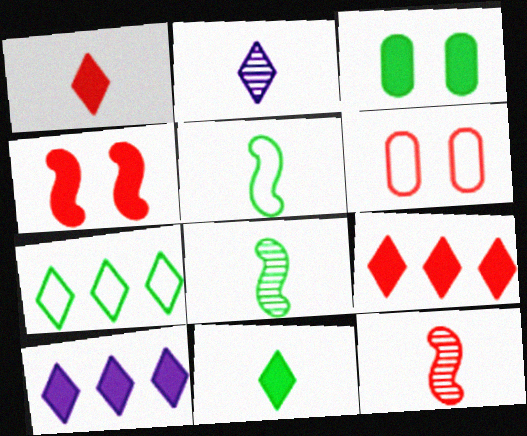[[3, 7, 8], 
[6, 8, 10], 
[6, 9, 12]]